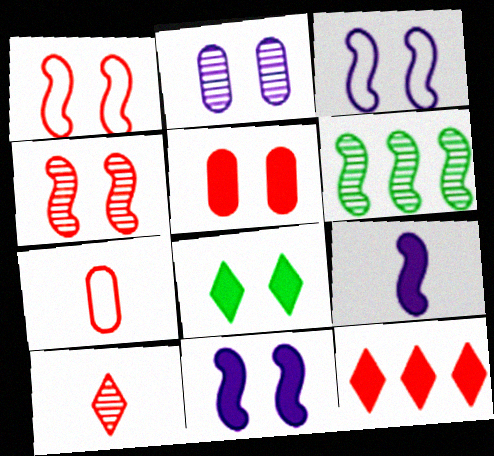[[1, 2, 8], 
[1, 6, 9], 
[2, 6, 10], 
[4, 7, 12], 
[5, 8, 11]]